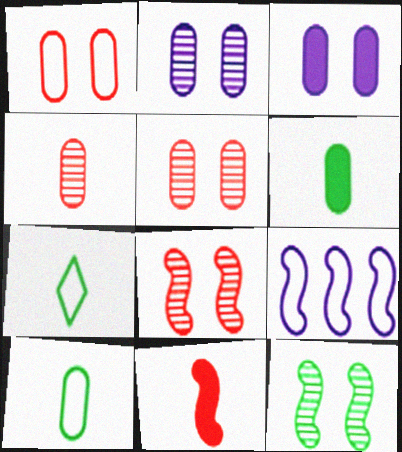[[1, 7, 9], 
[9, 11, 12]]